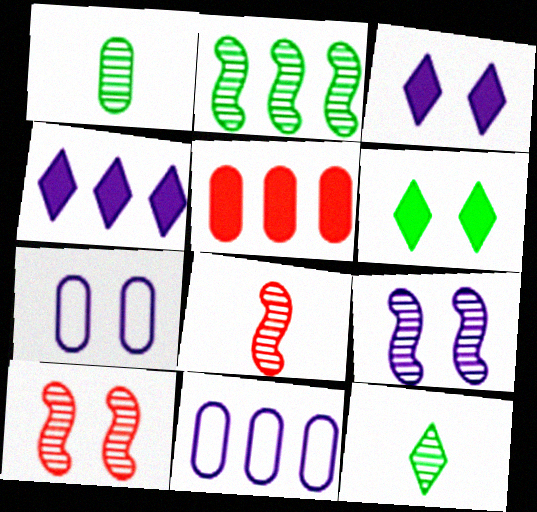[[1, 5, 7], 
[2, 8, 9], 
[3, 7, 9], 
[6, 7, 10], 
[6, 8, 11]]